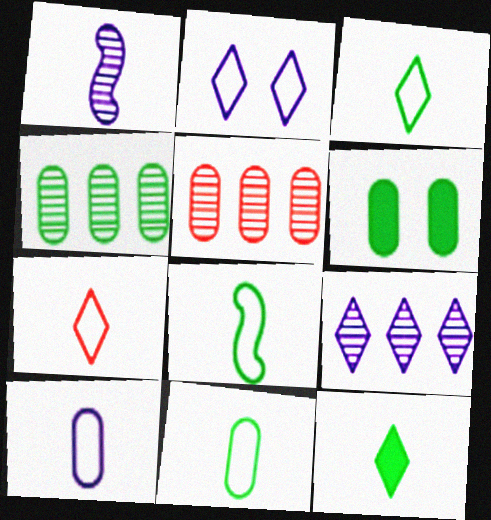[[3, 8, 11], 
[4, 6, 11], 
[5, 6, 10], 
[7, 8, 10]]